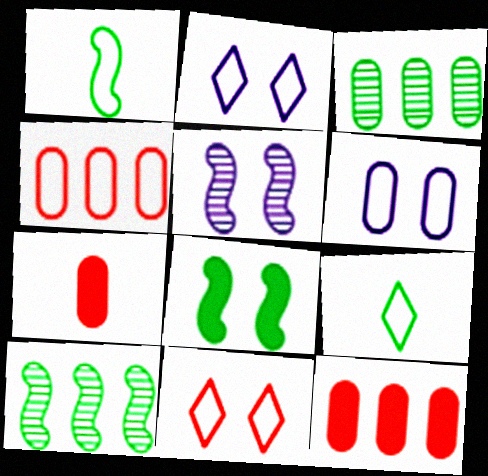[[1, 2, 4], 
[1, 8, 10], 
[2, 7, 10], 
[3, 6, 7], 
[3, 8, 9], 
[5, 9, 12]]